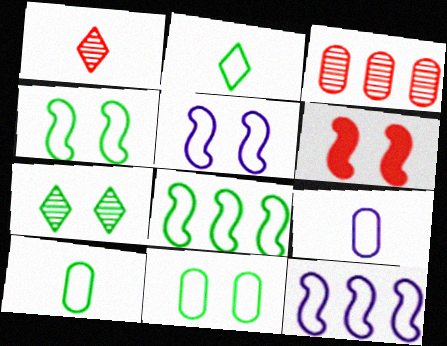[[2, 8, 11]]